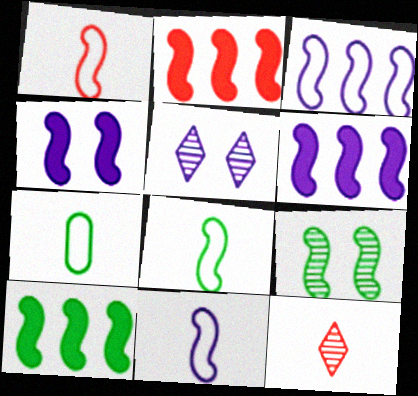[[1, 6, 9], 
[1, 8, 11], 
[2, 5, 7], 
[2, 6, 10], 
[2, 9, 11], 
[8, 9, 10]]